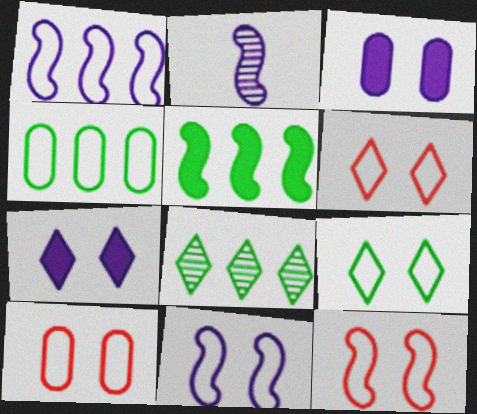[[2, 5, 12], 
[4, 5, 8], 
[6, 10, 12], 
[9, 10, 11]]